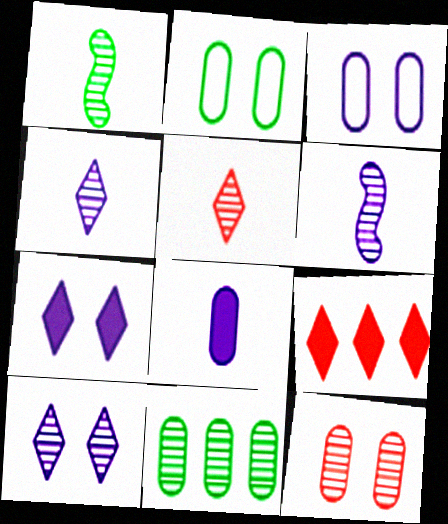[[1, 3, 9], 
[2, 6, 9]]